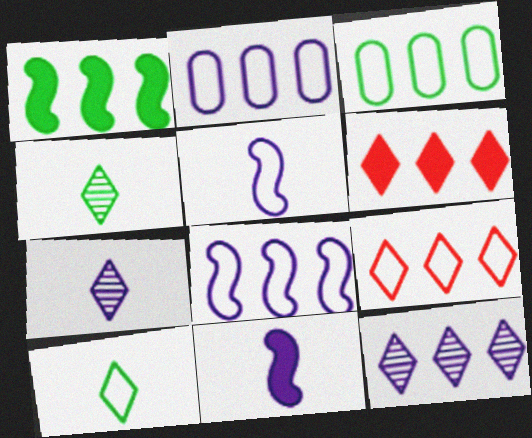[[3, 8, 9]]